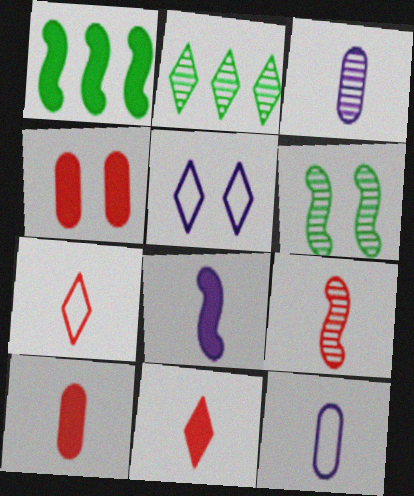[[2, 5, 11], 
[4, 5, 6], 
[7, 9, 10]]